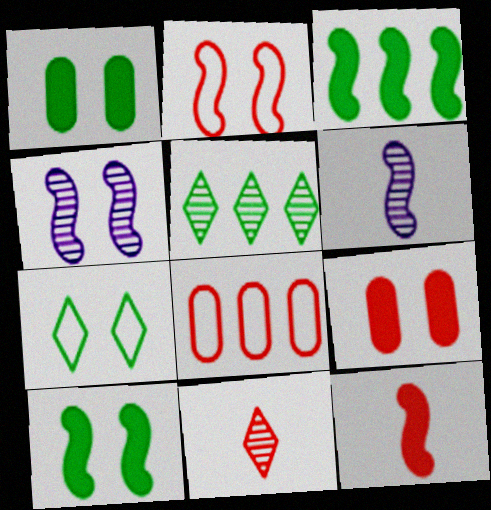[[2, 3, 6], 
[2, 4, 10], 
[4, 7, 9]]